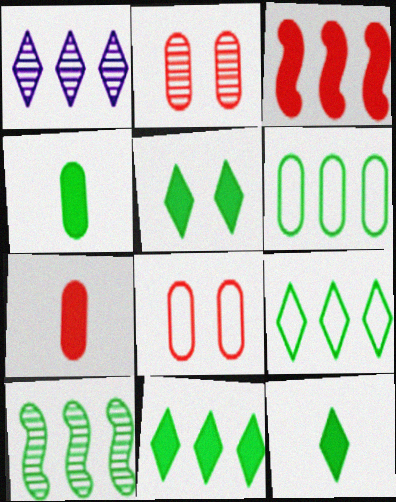[[1, 3, 6], 
[5, 11, 12], 
[6, 10, 11]]